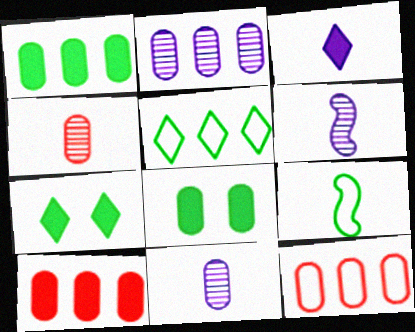[[1, 2, 12], 
[3, 4, 9], 
[6, 7, 12], 
[8, 11, 12]]